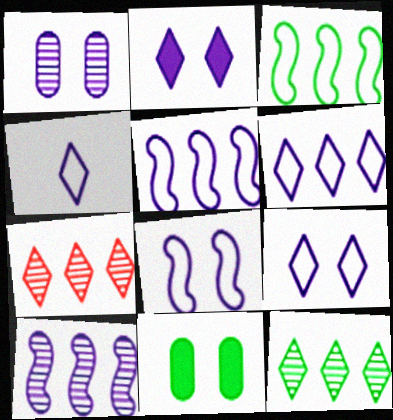[[1, 2, 8], 
[4, 6, 9]]